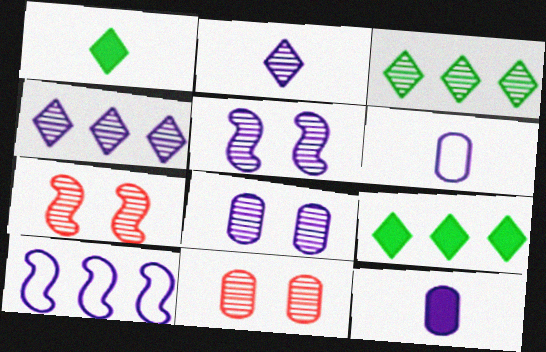[[1, 10, 11], 
[6, 7, 9]]